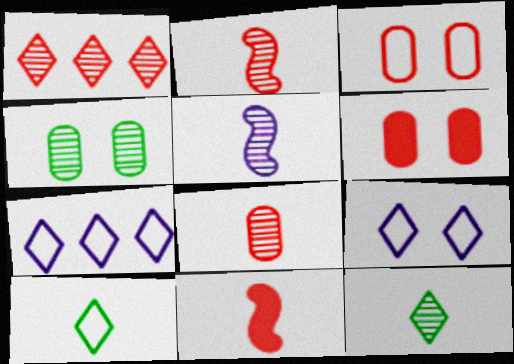[[1, 3, 11], 
[1, 4, 5], 
[4, 7, 11], 
[5, 8, 12]]